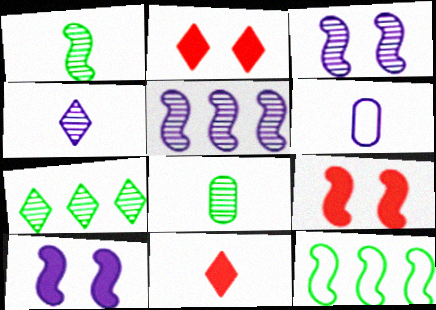[[1, 6, 11], 
[6, 7, 9]]